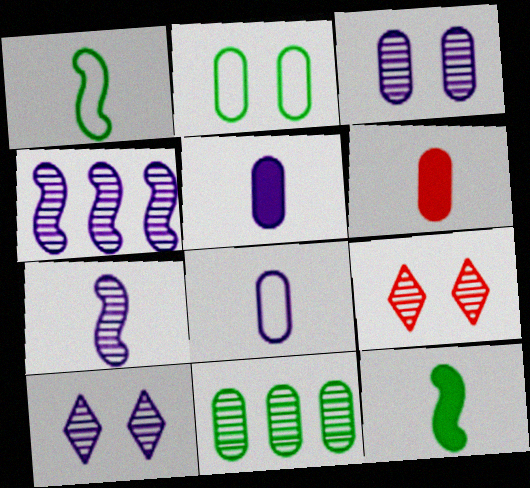[[7, 9, 11]]